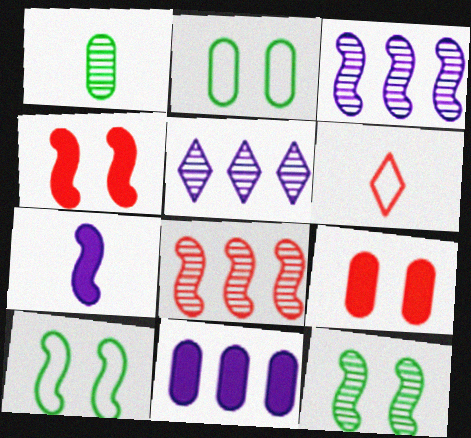[[1, 6, 7], 
[6, 8, 9], 
[6, 11, 12], 
[7, 8, 10]]